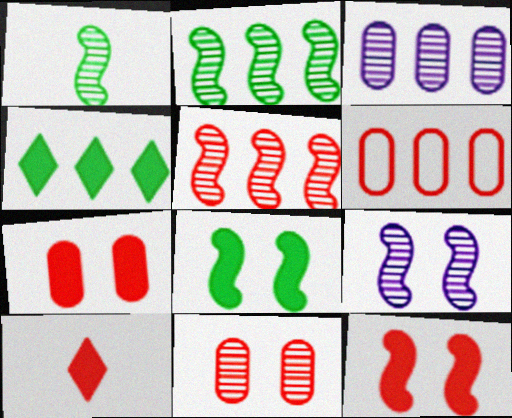[[1, 5, 9]]